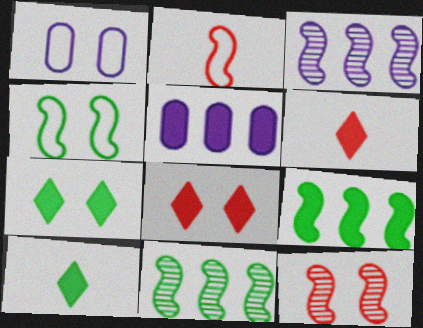[[1, 6, 11], 
[1, 7, 12]]